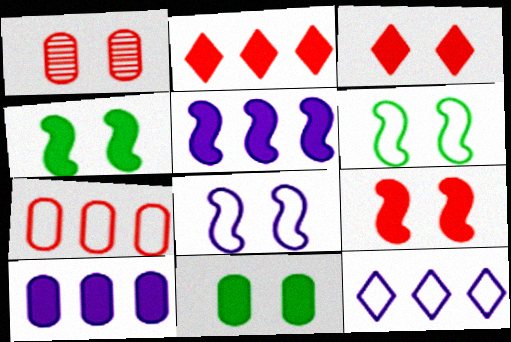[]